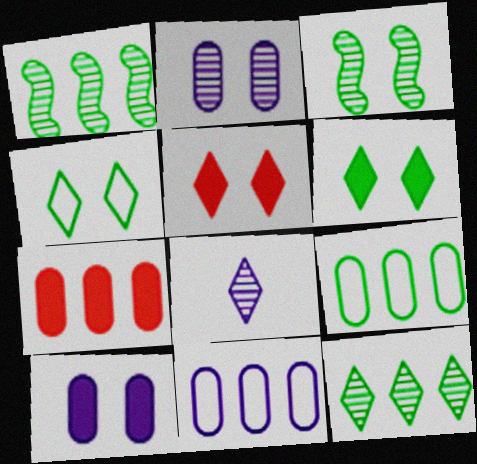[]